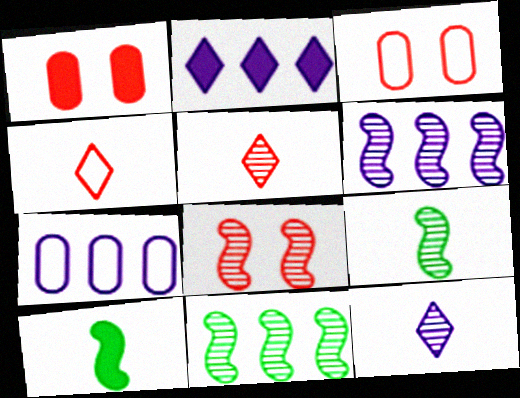[[1, 2, 10], 
[2, 3, 9], 
[2, 6, 7], 
[6, 8, 9]]